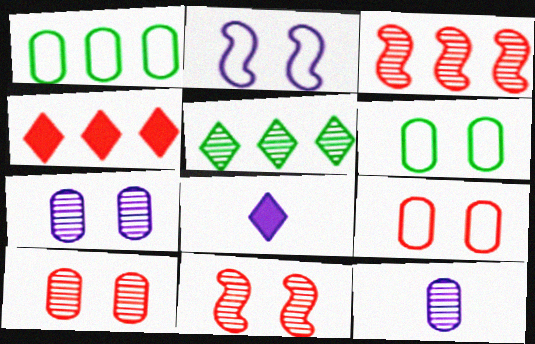[[1, 8, 11], 
[3, 6, 8], 
[5, 11, 12]]